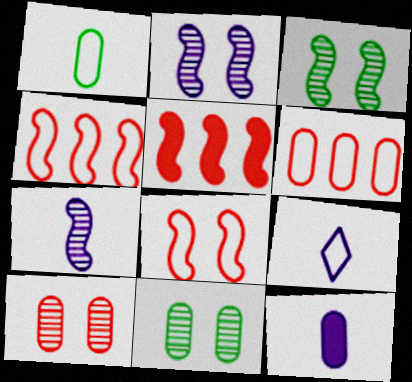[[5, 9, 11], 
[6, 11, 12], 
[7, 9, 12]]